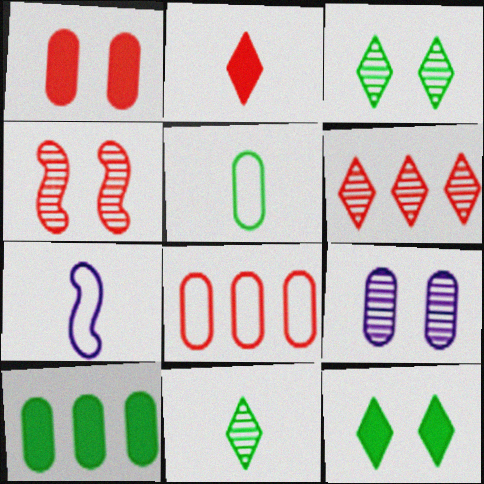[[2, 4, 8], 
[3, 4, 9]]